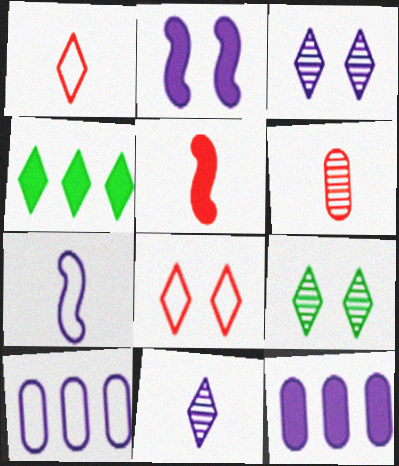[[1, 3, 4], 
[1, 5, 6], 
[2, 10, 11], 
[3, 7, 12], 
[4, 8, 11], 
[5, 9, 10]]